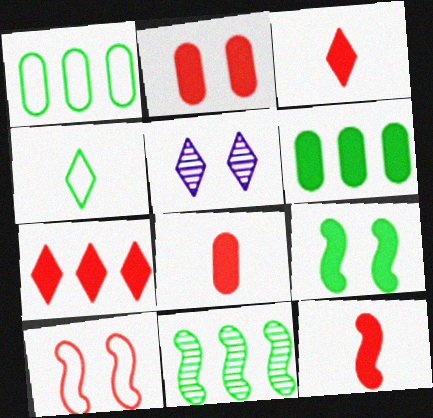[[1, 5, 12], 
[2, 7, 12], 
[3, 8, 12], 
[4, 5, 7]]